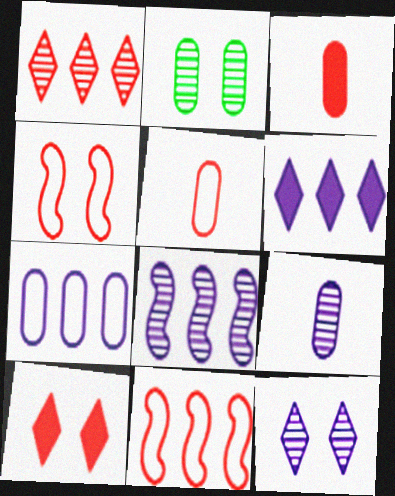[[1, 3, 4], 
[2, 3, 7], 
[6, 7, 8], 
[8, 9, 12]]